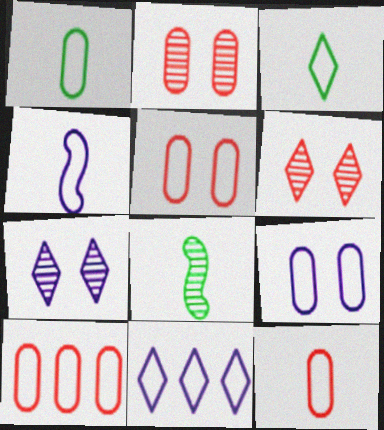[[1, 9, 10], 
[3, 4, 12], 
[4, 9, 11], 
[5, 10, 12]]